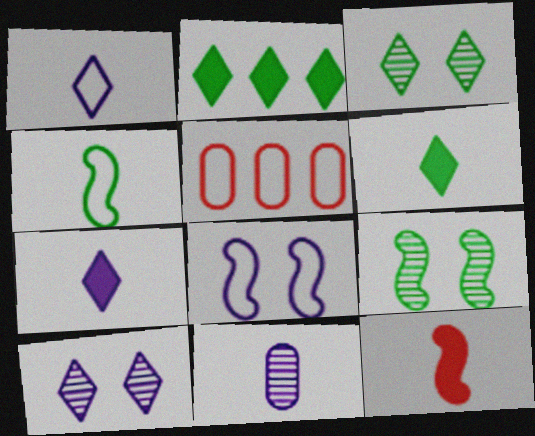[[5, 7, 9]]